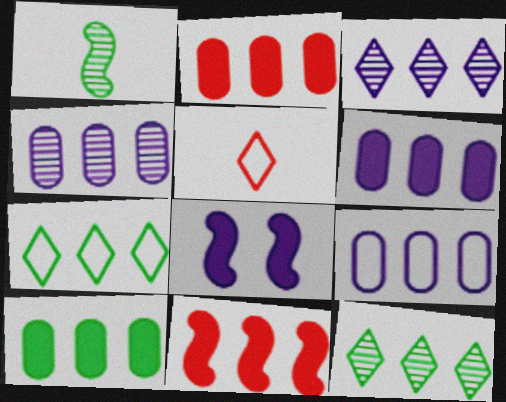[[2, 6, 10], 
[4, 6, 9], 
[4, 7, 11], 
[9, 11, 12]]